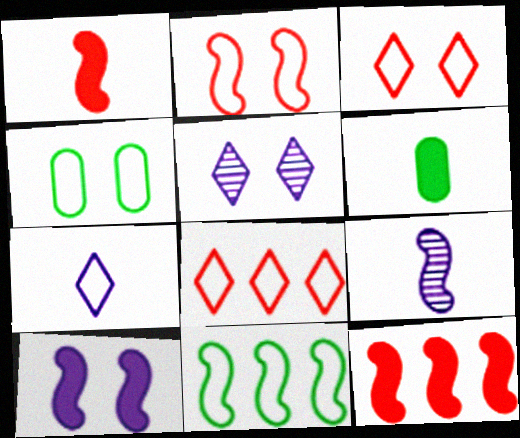[]